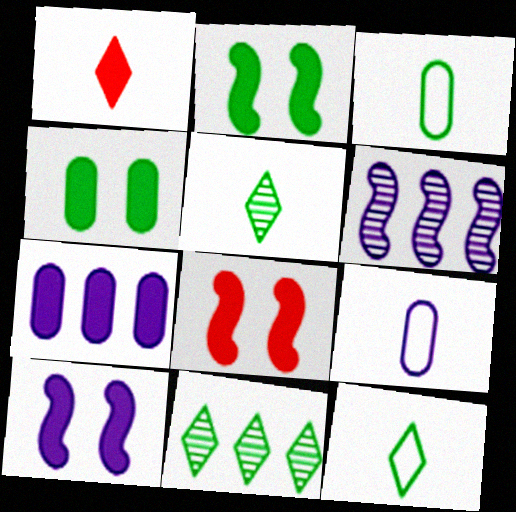[[1, 2, 7], 
[2, 3, 11], 
[2, 8, 10], 
[8, 9, 11]]